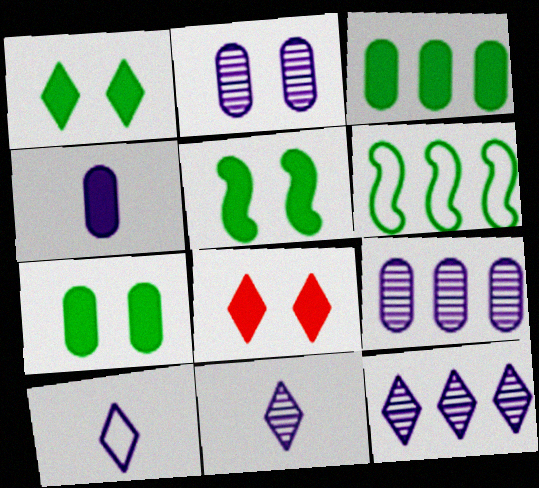[[1, 5, 7]]